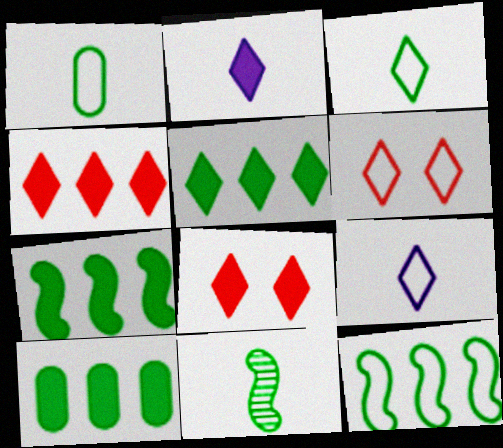[[2, 5, 8], 
[5, 7, 10]]